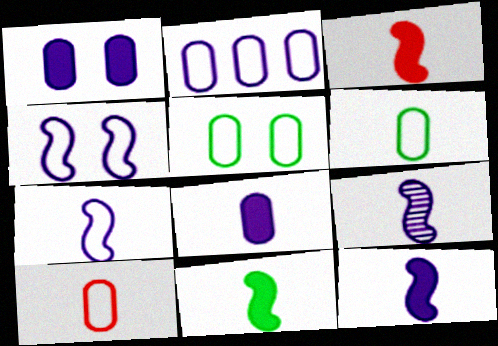[[2, 5, 10], 
[3, 11, 12], 
[7, 9, 12]]